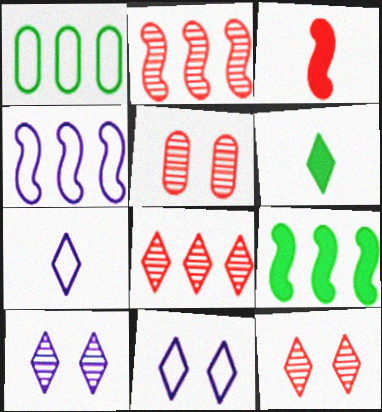[[1, 3, 10], 
[2, 4, 9], 
[4, 5, 6], 
[5, 7, 9], 
[6, 8, 11]]